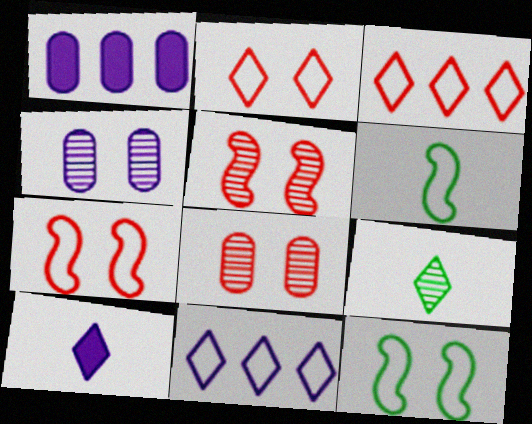[[1, 7, 9]]